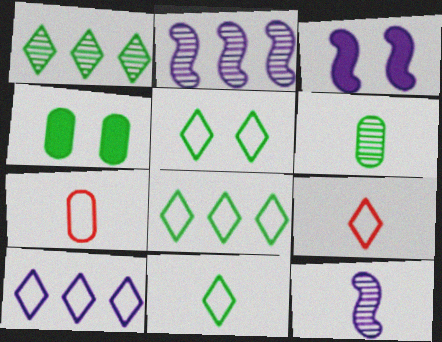[[1, 3, 7], 
[2, 4, 9], 
[5, 8, 11], 
[5, 9, 10]]